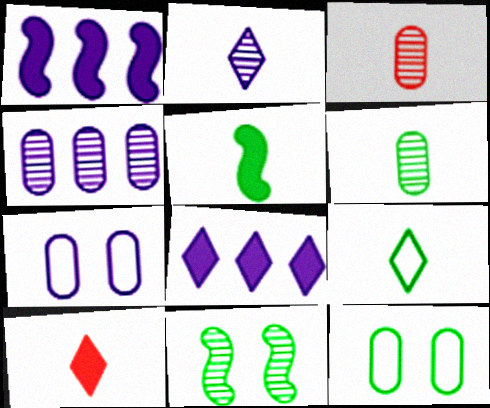[[1, 2, 7], 
[2, 9, 10], 
[5, 6, 9]]